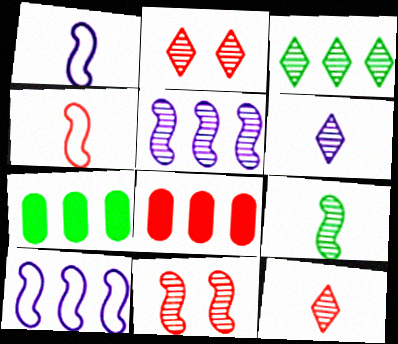[[1, 2, 7], 
[2, 3, 6], 
[2, 4, 8], 
[3, 8, 10], 
[5, 9, 11]]